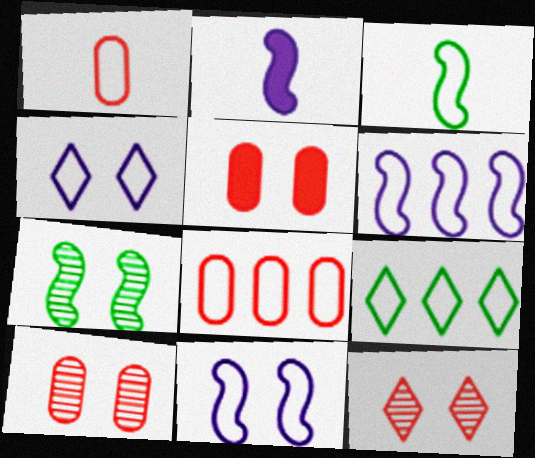[[1, 9, 11], 
[2, 9, 10], 
[3, 4, 8], 
[4, 5, 7], 
[6, 8, 9]]